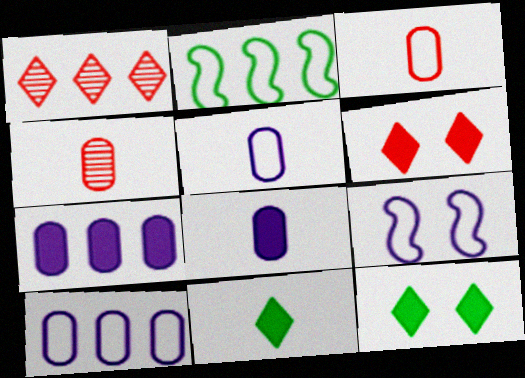[[1, 2, 7]]